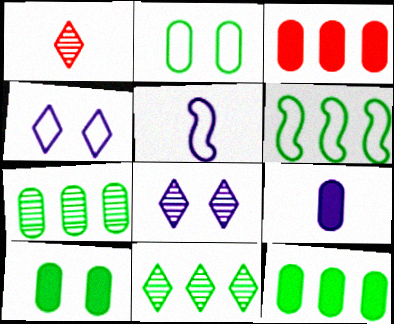[[1, 8, 11], 
[3, 9, 10], 
[6, 11, 12]]